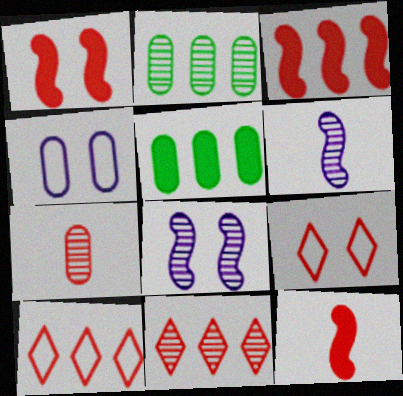[[1, 3, 12], 
[1, 7, 10], 
[3, 7, 9], 
[4, 5, 7], 
[5, 6, 9]]